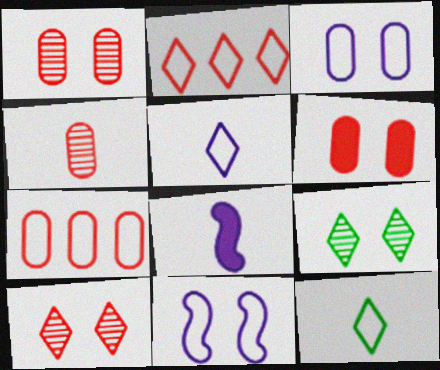[[4, 6, 7], 
[4, 8, 12], 
[6, 9, 11], 
[7, 8, 9], 
[7, 11, 12]]